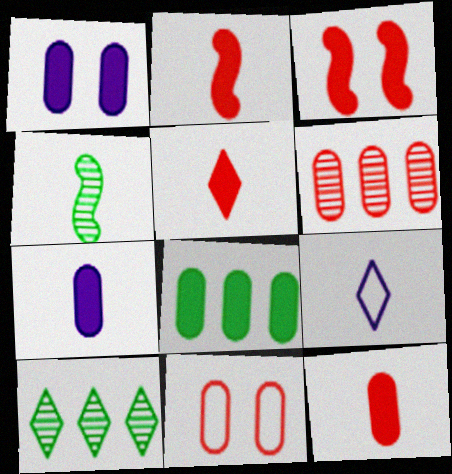[[1, 8, 12], 
[2, 5, 12], 
[4, 9, 12], 
[6, 11, 12]]